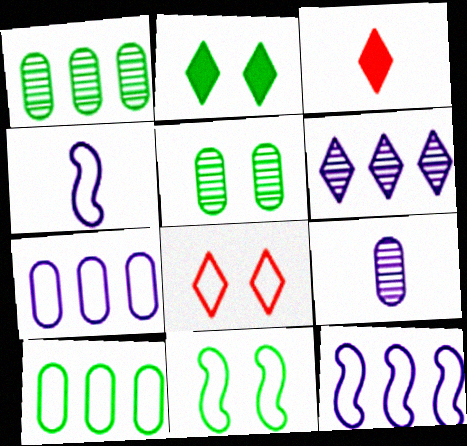[[2, 5, 11], 
[3, 5, 12], 
[4, 8, 10]]